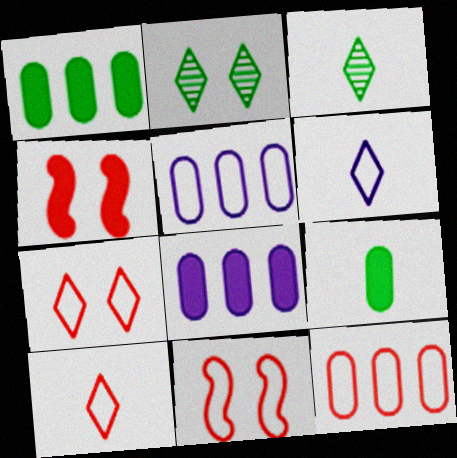[[3, 4, 5], 
[3, 8, 11], 
[10, 11, 12]]